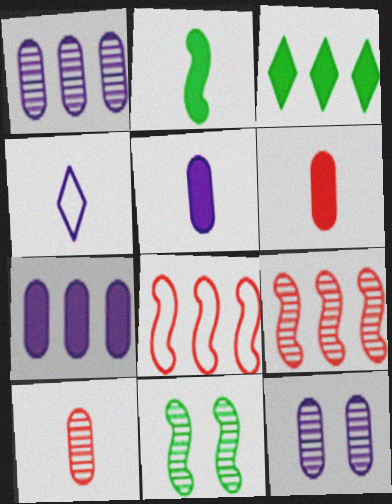[[1, 3, 8], 
[2, 4, 10]]